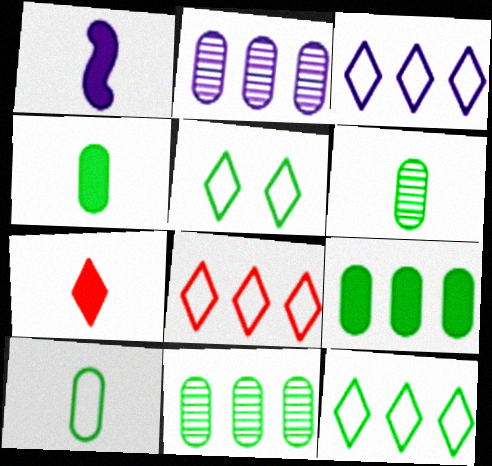[[1, 4, 7], 
[3, 8, 12], 
[4, 6, 10]]